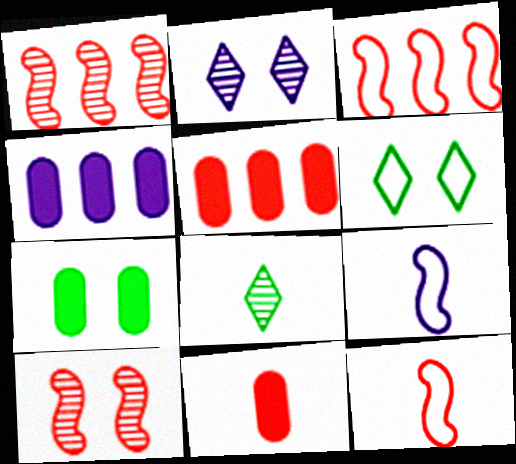[[2, 4, 9], 
[4, 7, 11], 
[8, 9, 11]]